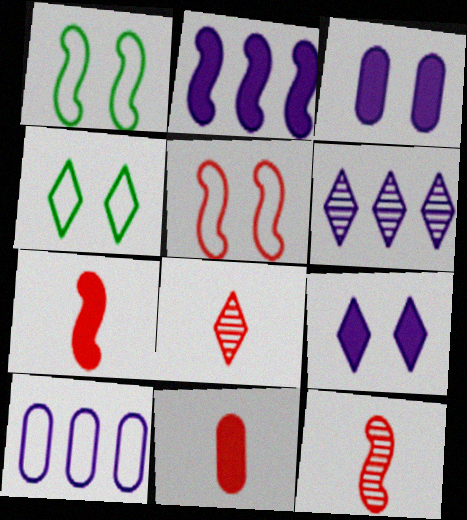[[1, 2, 12], 
[1, 6, 11], 
[2, 6, 10]]